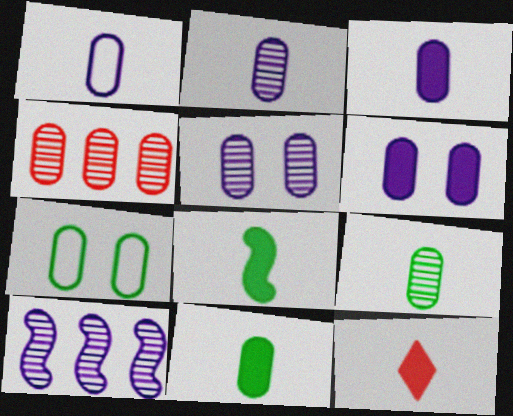[[1, 2, 3], 
[3, 4, 7], 
[3, 8, 12], 
[4, 5, 9], 
[7, 10, 12]]